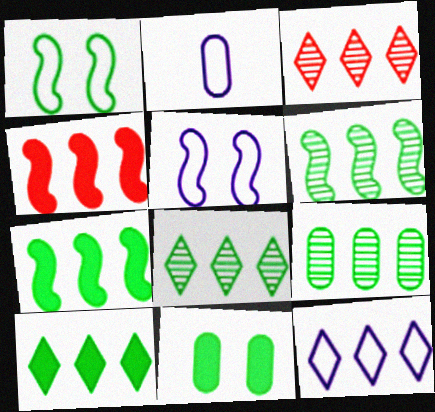[[2, 5, 12], 
[3, 10, 12], 
[4, 9, 12], 
[6, 8, 9]]